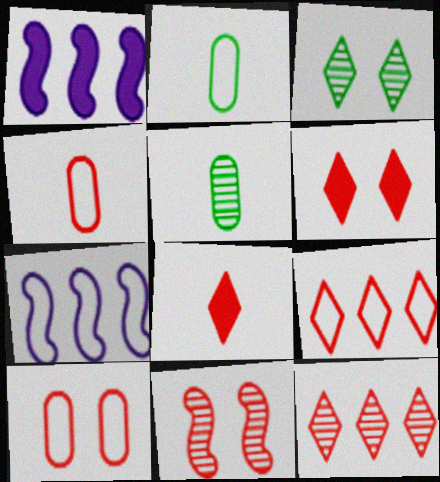[[1, 3, 4], 
[5, 6, 7], 
[6, 10, 11]]